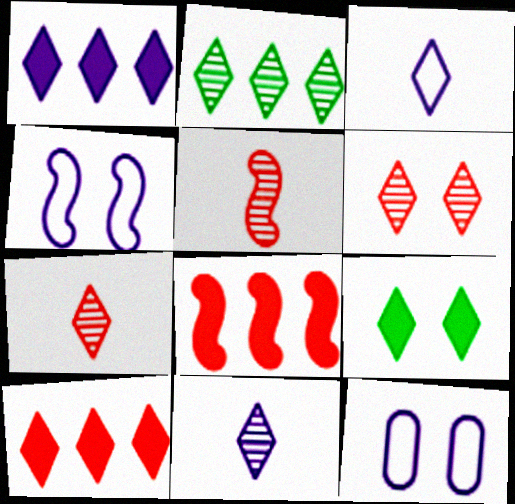[[2, 6, 11]]